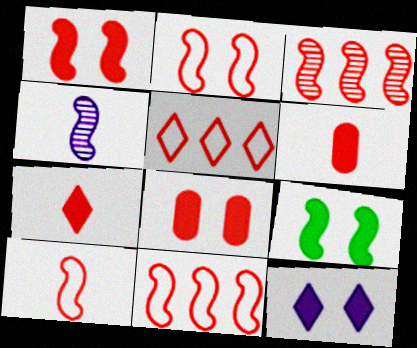[[1, 3, 10], 
[2, 10, 11], 
[4, 9, 11], 
[8, 9, 12]]